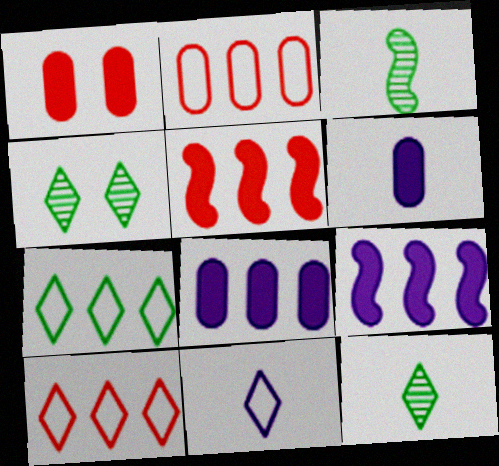[]